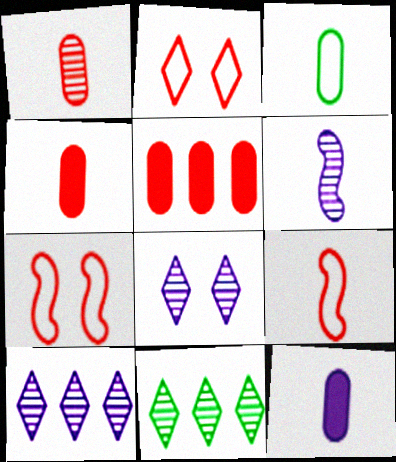[[1, 3, 12], 
[7, 11, 12]]